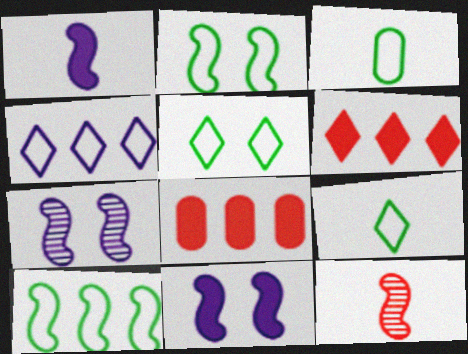[[3, 5, 10], 
[3, 6, 7], 
[7, 8, 9], 
[10, 11, 12]]